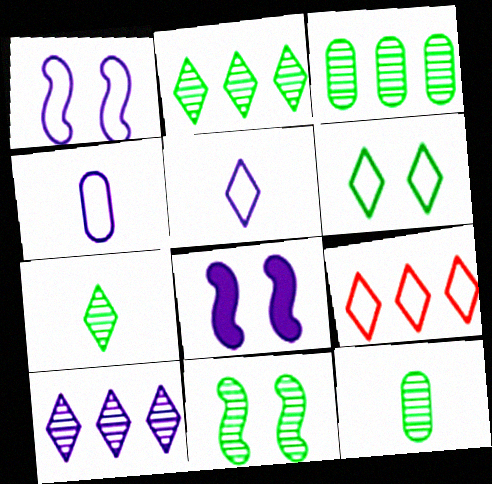[[2, 11, 12], 
[3, 7, 11], 
[4, 8, 10], 
[5, 6, 9], 
[8, 9, 12]]